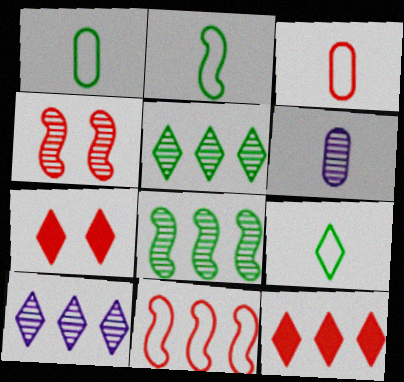[[1, 2, 9], 
[3, 4, 12], 
[4, 5, 6], 
[7, 9, 10]]